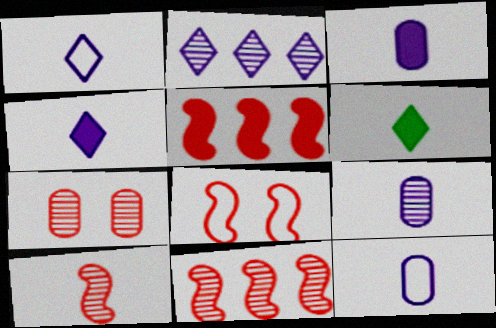[[3, 9, 12], 
[5, 8, 10], 
[6, 10, 12]]